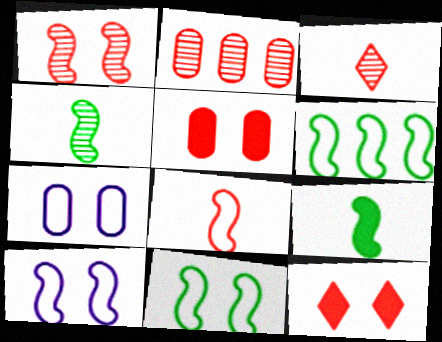[[1, 2, 3], 
[2, 8, 12], 
[6, 8, 10]]